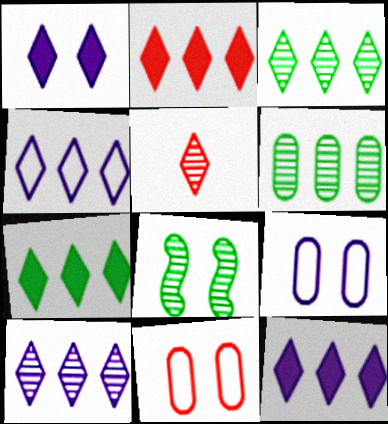[[1, 8, 11], 
[2, 3, 4], 
[2, 7, 12], 
[4, 10, 12]]